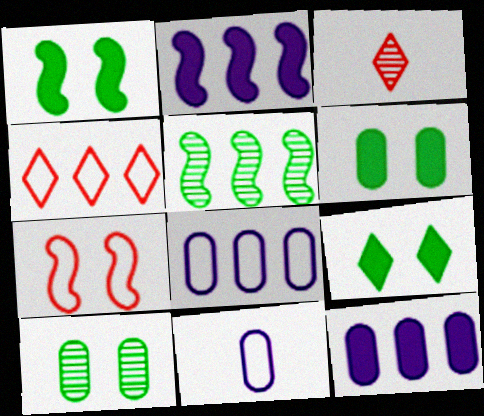[[1, 3, 8], 
[1, 6, 9], 
[4, 5, 12]]